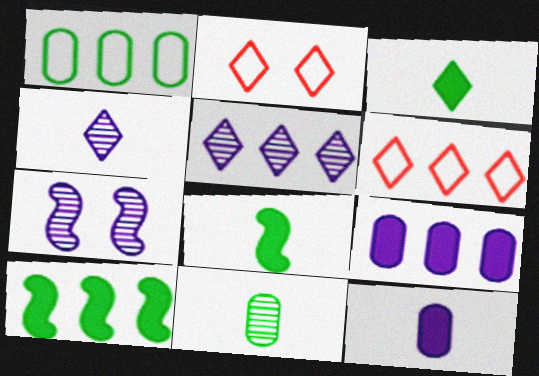[[2, 3, 5]]